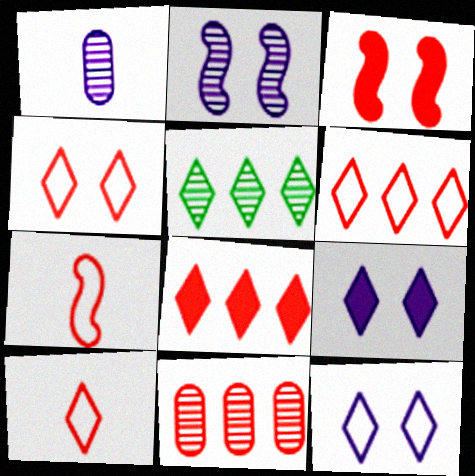[[3, 10, 11], 
[4, 6, 10], 
[5, 9, 10]]